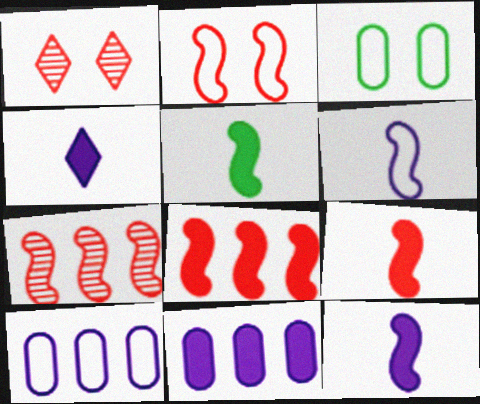[[1, 5, 10], 
[2, 7, 9], 
[3, 4, 7], 
[5, 9, 12]]